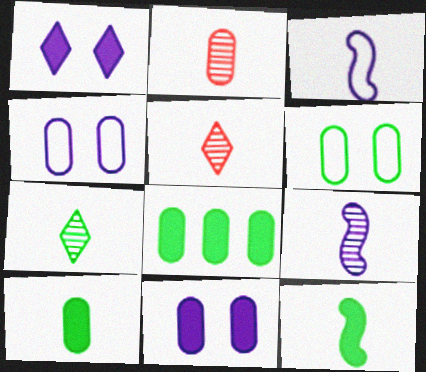[[2, 4, 8], 
[2, 7, 9], 
[3, 5, 10]]